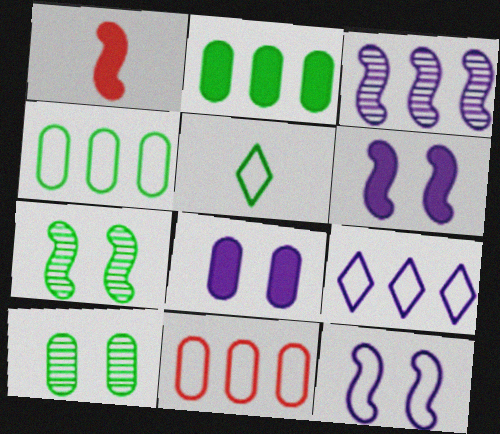[[1, 9, 10], 
[2, 5, 7], 
[5, 11, 12]]